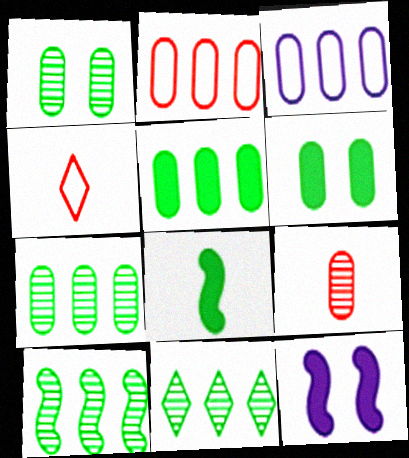[[3, 6, 9], 
[4, 7, 12], 
[7, 10, 11]]